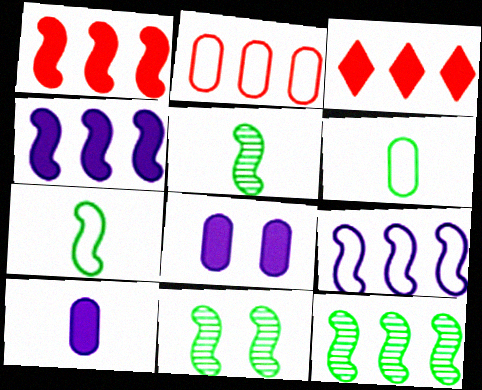[[1, 9, 12], 
[5, 11, 12]]